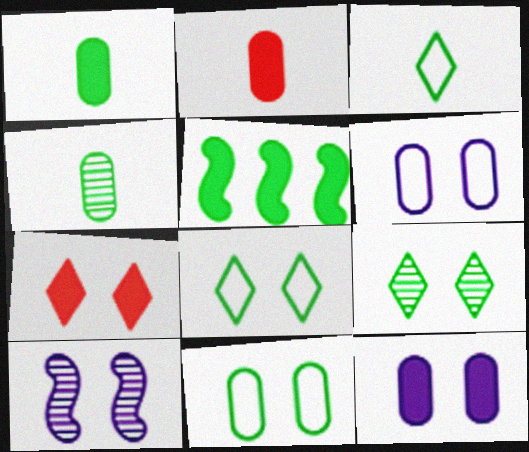[[4, 5, 8], 
[7, 10, 11]]